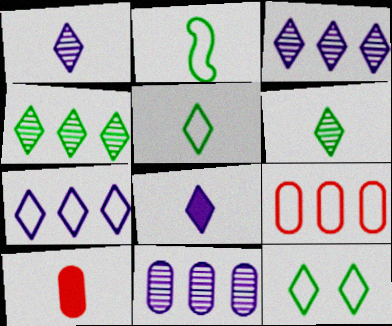[[1, 2, 10]]